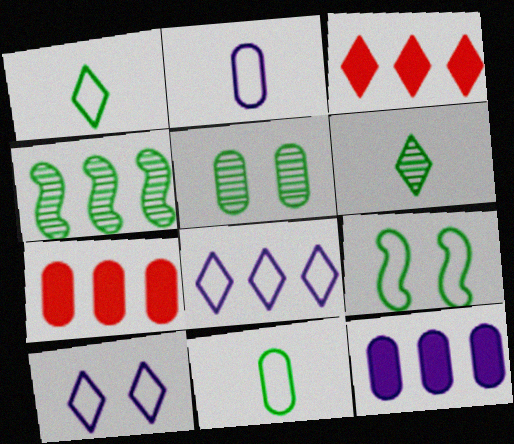[[2, 5, 7], 
[3, 6, 10], 
[4, 5, 6], 
[4, 7, 8]]